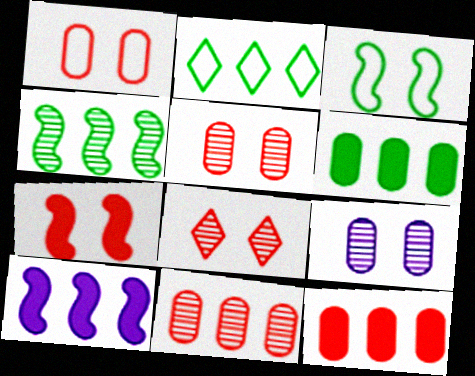[[1, 7, 8], 
[2, 4, 6], 
[2, 10, 11]]